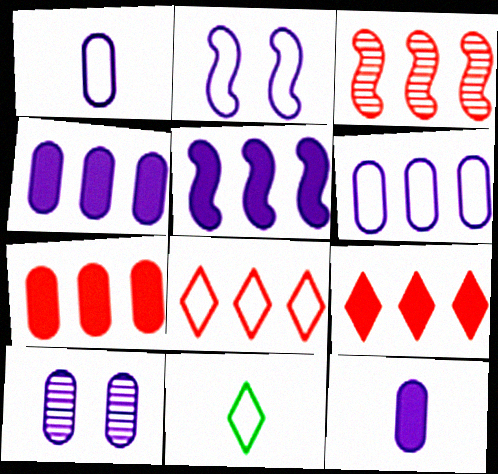[[1, 4, 10], 
[3, 7, 8], 
[6, 10, 12]]